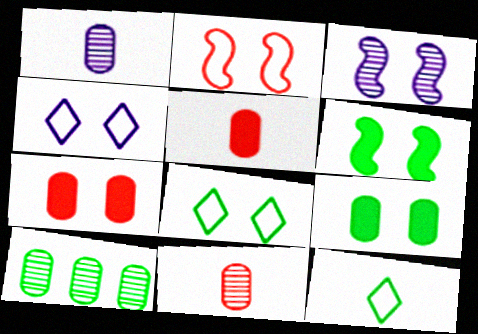[[2, 3, 6], 
[3, 7, 8], 
[6, 10, 12]]